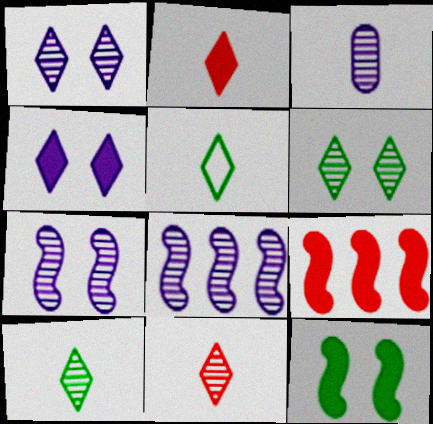[[1, 3, 8]]